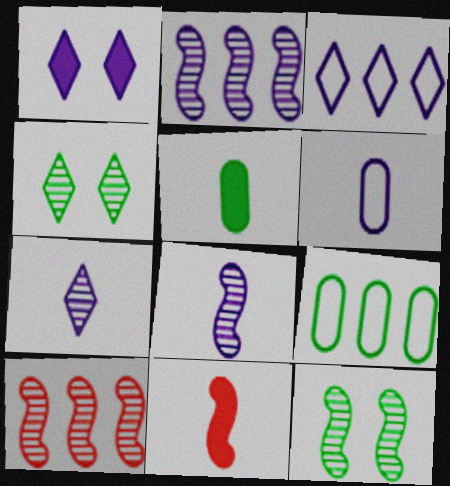[[1, 2, 6], 
[1, 3, 7], 
[8, 10, 12]]